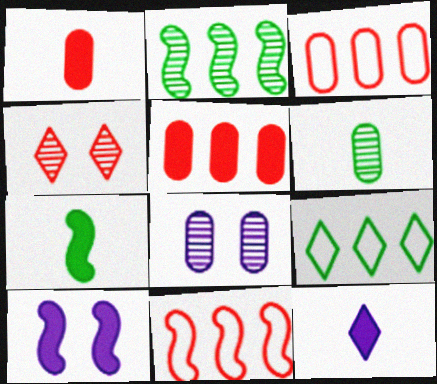[[1, 4, 11], 
[1, 7, 12], 
[4, 9, 12]]